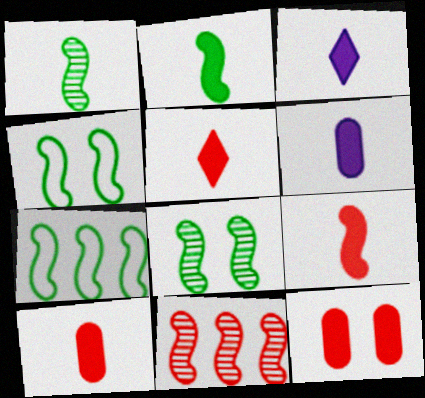[[2, 3, 10], 
[2, 5, 6], 
[2, 7, 8], 
[5, 9, 10]]